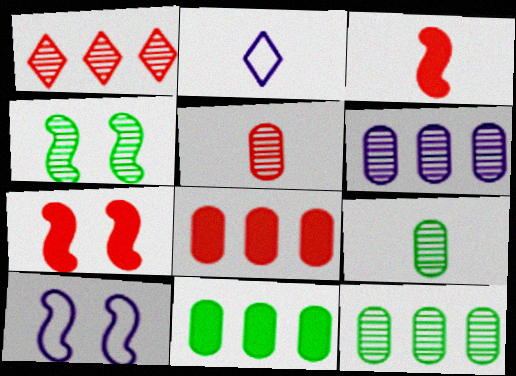[[2, 3, 9], 
[2, 4, 8], 
[2, 7, 12], 
[4, 7, 10]]